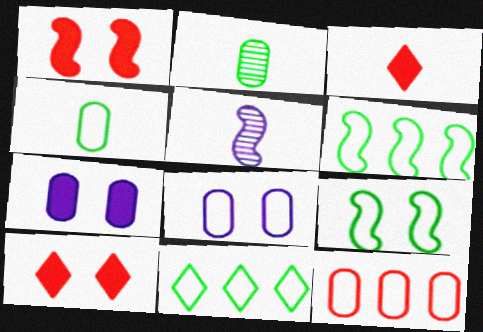[[1, 5, 6], 
[2, 7, 12], 
[3, 4, 5], 
[4, 8, 12], 
[4, 9, 11]]